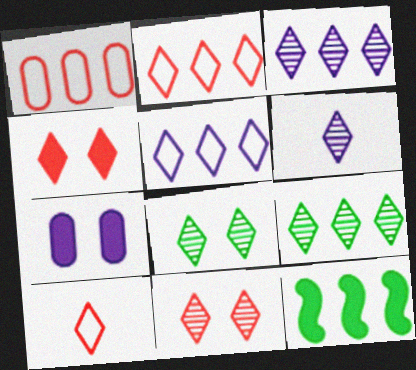[[1, 3, 12], 
[6, 9, 11]]